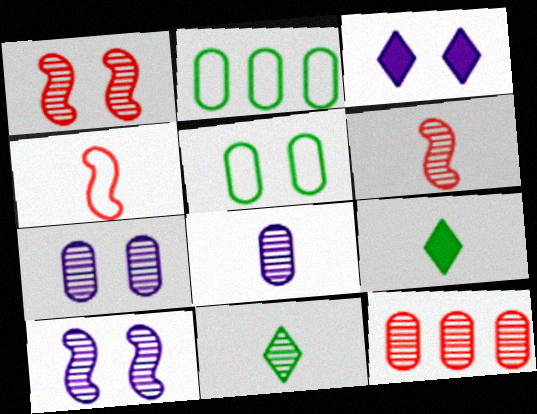[[1, 3, 5], 
[2, 3, 6], 
[4, 8, 9], 
[6, 8, 11], 
[10, 11, 12]]